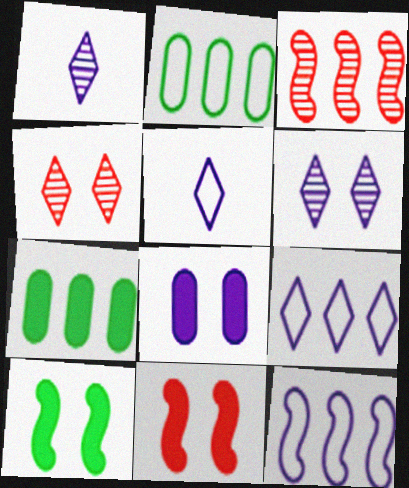[[1, 2, 11], 
[1, 8, 12], 
[3, 7, 9]]